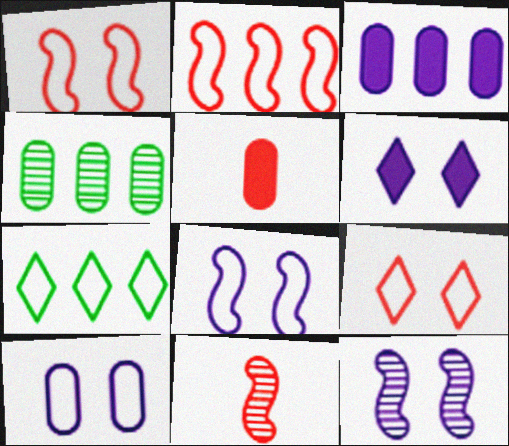[[4, 5, 10], 
[5, 7, 12], 
[6, 10, 12]]